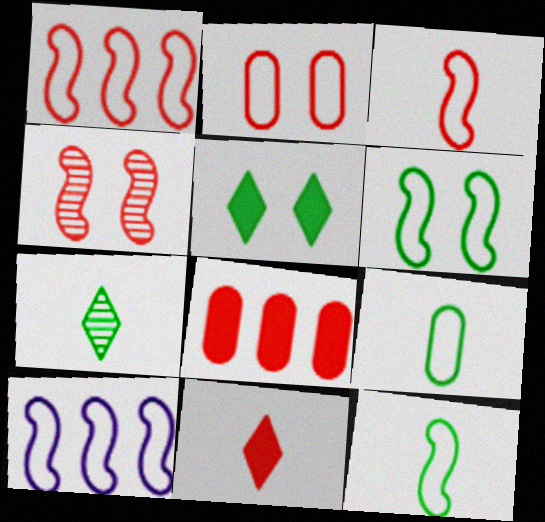[[3, 6, 10]]